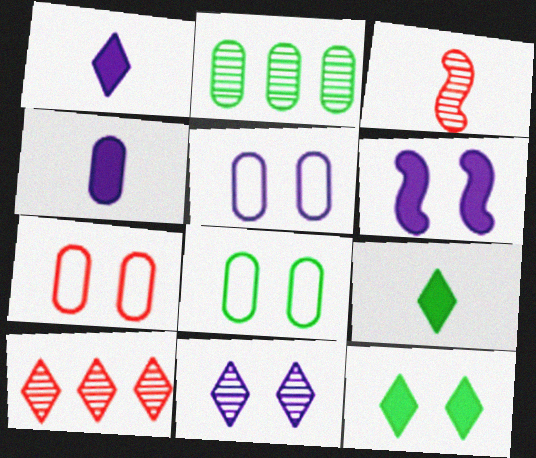[[2, 3, 11], 
[2, 4, 7], 
[5, 6, 11], 
[5, 7, 8]]